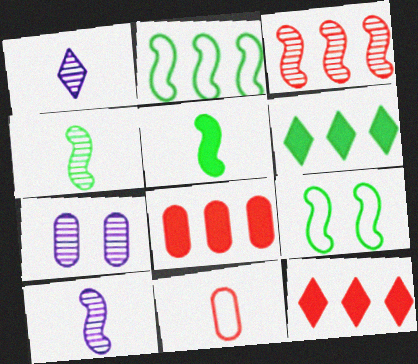[[1, 5, 11], 
[1, 8, 9]]